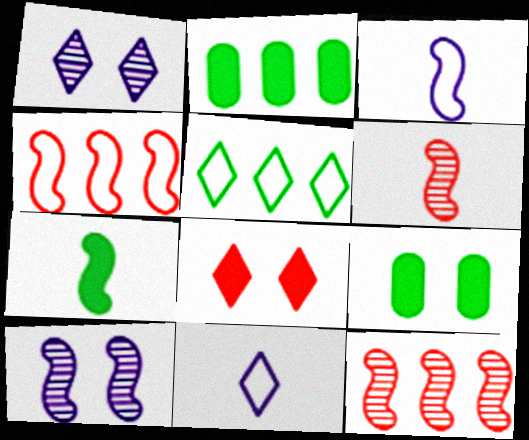[[3, 6, 7], 
[4, 7, 10], 
[9, 11, 12]]